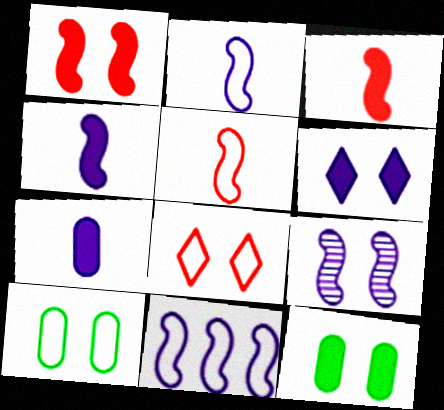[[1, 6, 12], 
[4, 9, 11], 
[8, 9, 12]]